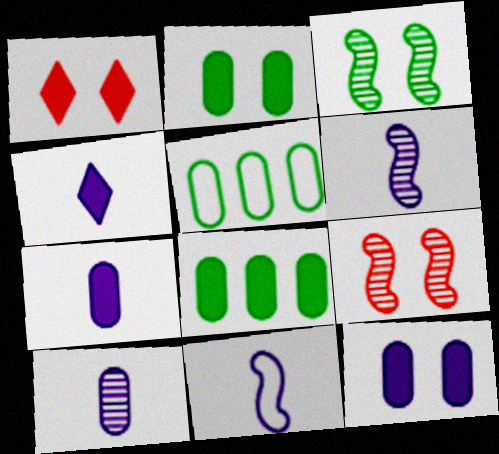[[1, 5, 6], 
[4, 5, 9], 
[4, 10, 11]]